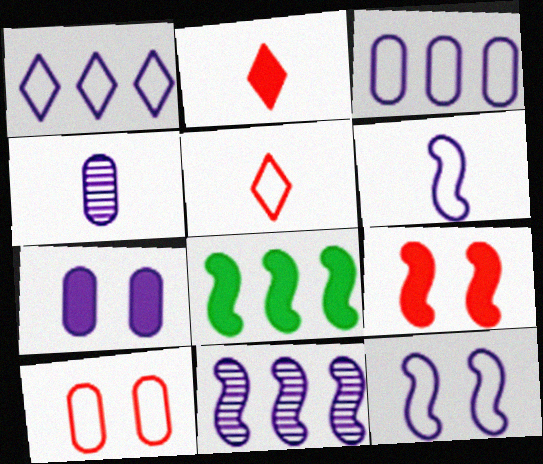[[2, 7, 8], 
[3, 4, 7]]